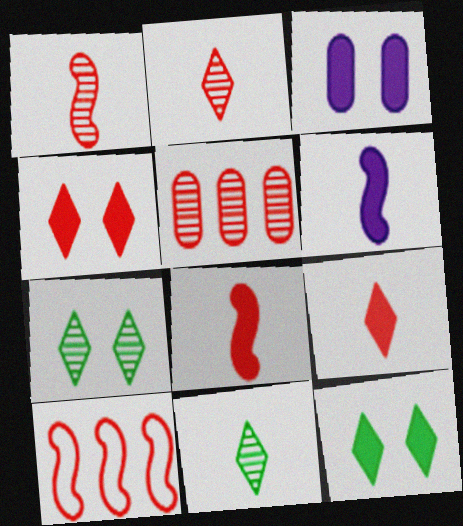[[3, 10, 11]]